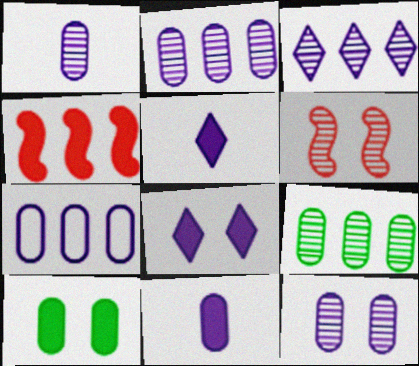[[1, 2, 12], 
[4, 5, 10], 
[7, 11, 12]]